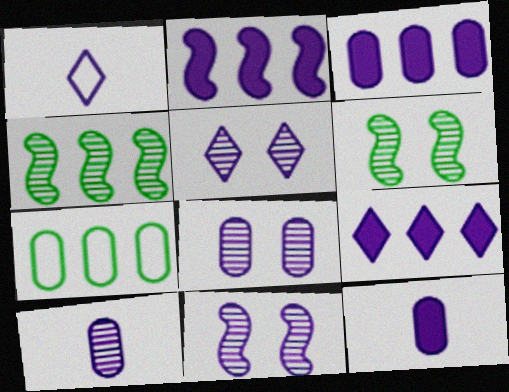[[1, 2, 8], 
[1, 3, 11], 
[1, 5, 9], 
[2, 3, 9], 
[5, 8, 11]]